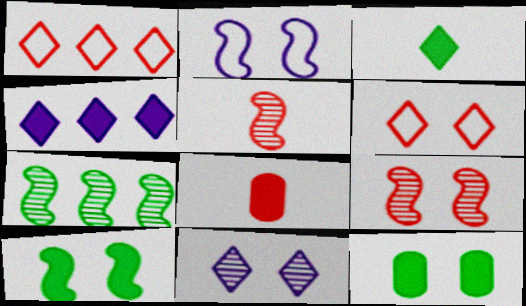[[1, 3, 11], 
[1, 8, 9], 
[2, 9, 10], 
[4, 8, 10]]